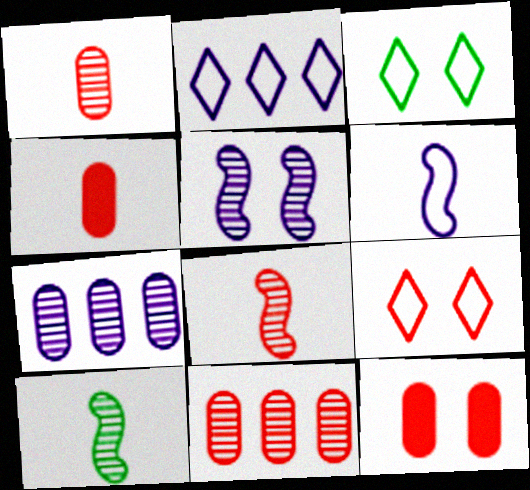[[2, 10, 12], 
[3, 5, 12]]